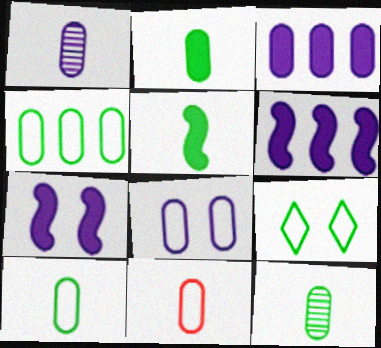[[1, 2, 11], 
[1, 3, 8], 
[2, 10, 12], 
[4, 8, 11]]